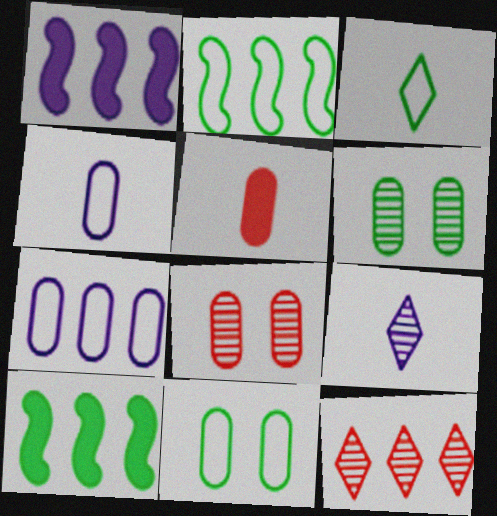[[1, 3, 8], 
[2, 3, 11], 
[3, 6, 10], 
[5, 6, 7], 
[7, 10, 12]]